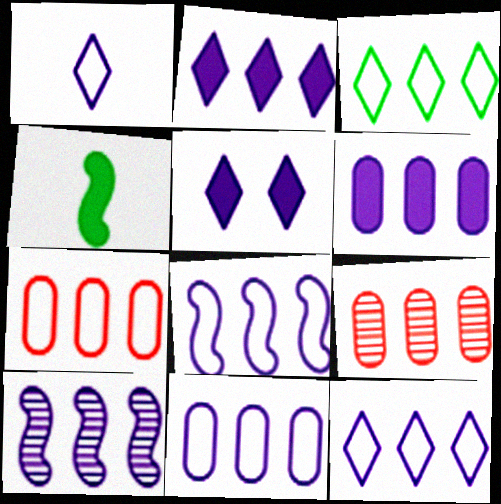[[2, 10, 11], 
[3, 7, 8], 
[6, 10, 12], 
[8, 11, 12]]